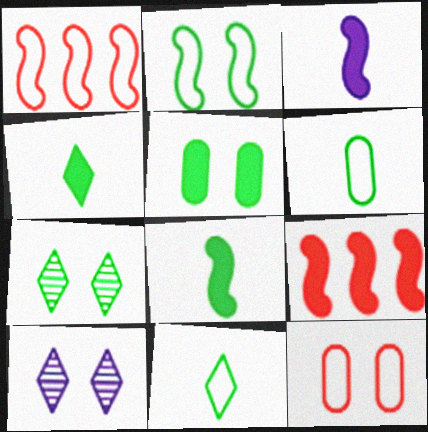[[2, 5, 7], 
[6, 9, 10]]